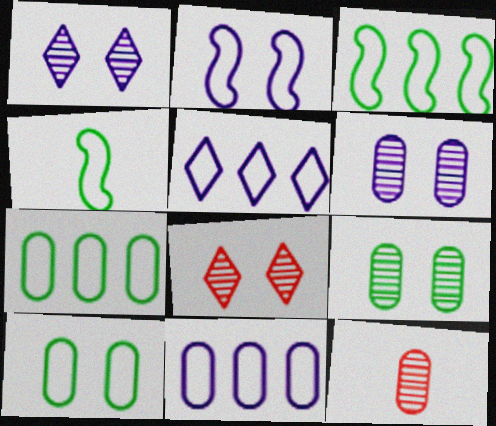[]